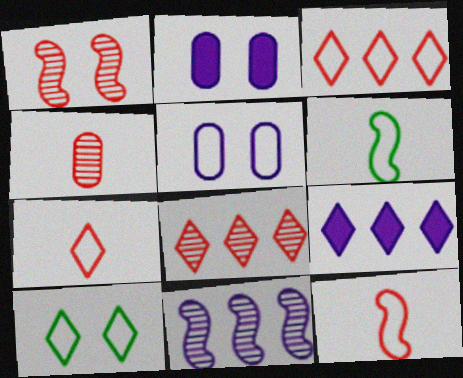[[1, 2, 10], 
[1, 4, 8], 
[2, 6, 8], 
[3, 5, 6]]